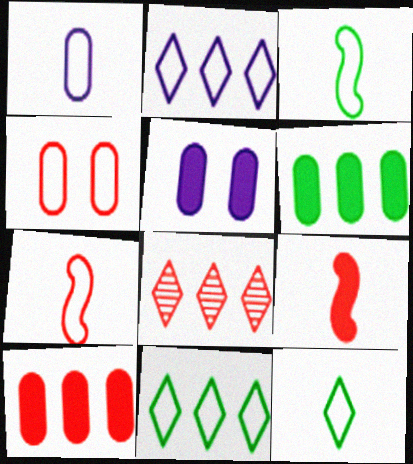[[1, 7, 12], 
[2, 3, 4], 
[3, 5, 8], 
[4, 8, 9]]